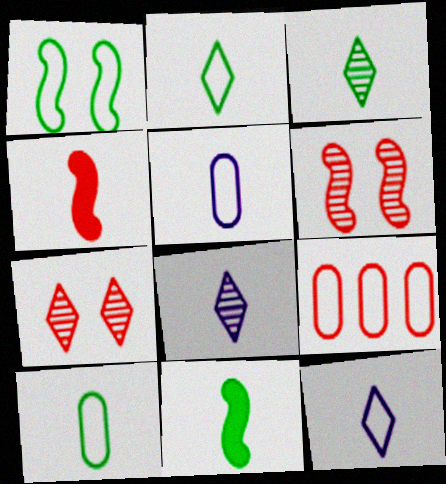[[1, 9, 12], 
[3, 4, 5], 
[3, 10, 11], 
[4, 7, 9], 
[4, 8, 10]]